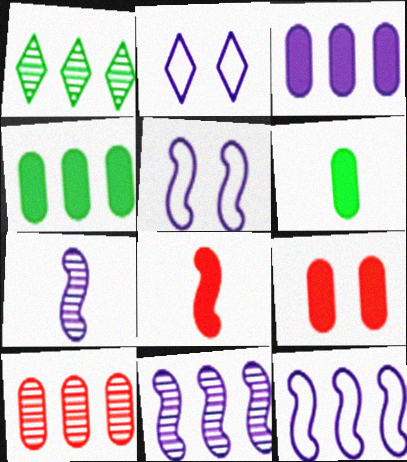[[1, 10, 11], 
[2, 3, 7], 
[3, 6, 9]]